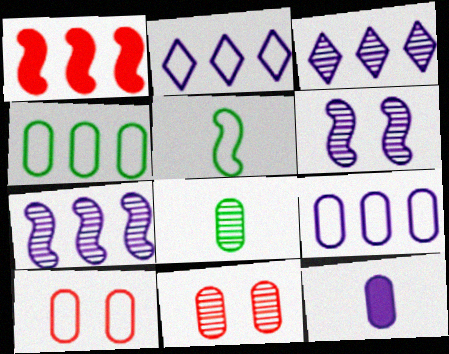[[1, 3, 4], 
[1, 5, 6], 
[2, 5, 10], 
[2, 6, 12], 
[4, 11, 12]]